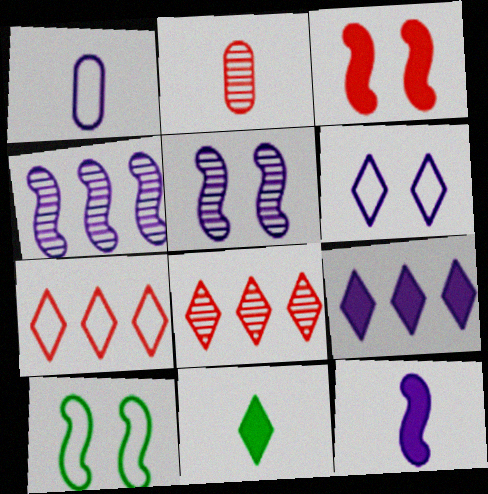[[1, 5, 9], 
[1, 7, 10], 
[2, 3, 7], 
[2, 9, 10], 
[3, 5, 10], 
[6, 8, 11]]